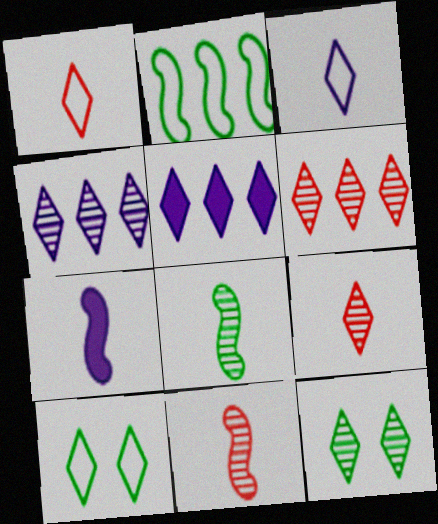[[1, 5, 12], 
[4, 9, 12], 
[5, 9, 10]]